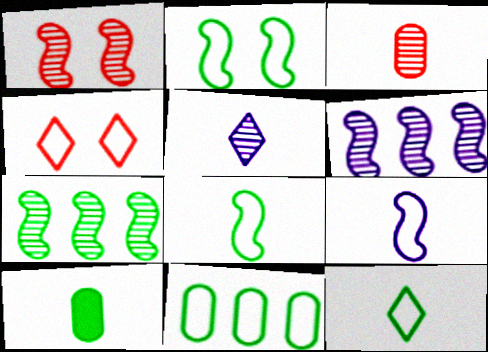[[2, 11, 12], 
[4, 6, 10], 
[4, 9, 11]]